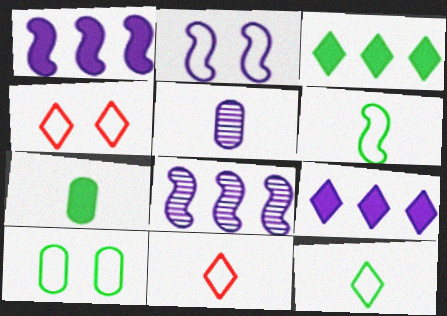[[2, 4, 10], 
[2, 5, 9], 
[4, 7, 8]]